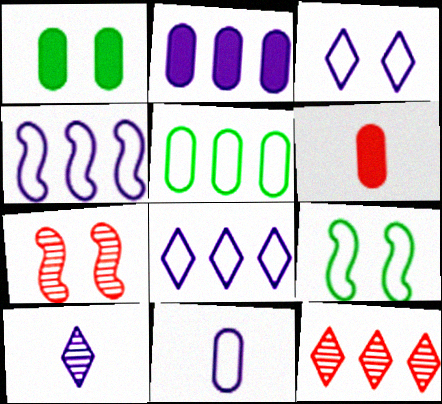[[1, 2, 6], 
[1, 3, 7], 
[3, 4, 11]]